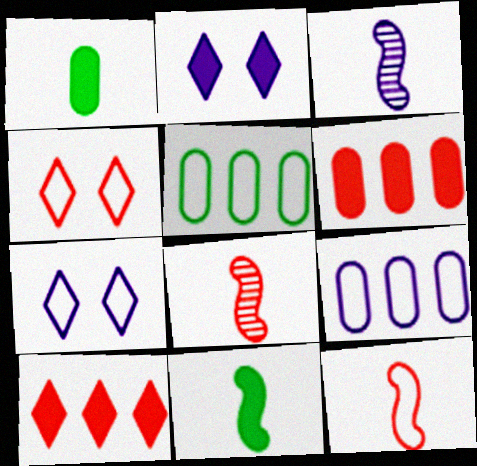[[2, 3, 9], 
[2, 5, 8], 
[2, 6, 11], 
[3, 11, 12], 
[4, 6, 8], 
[5, 7, 12]]